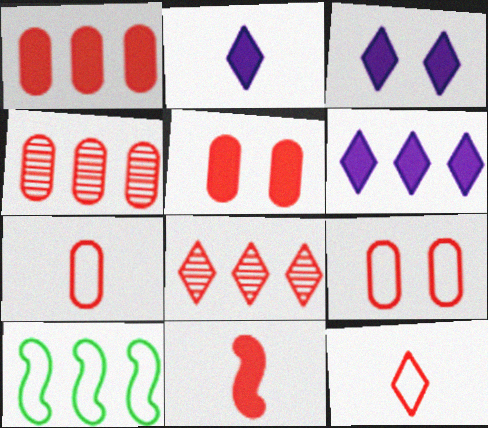[[2, 3, 6], 
[4, 5, 7], 
[4, 6, 10], 
[8, 9, 11]]